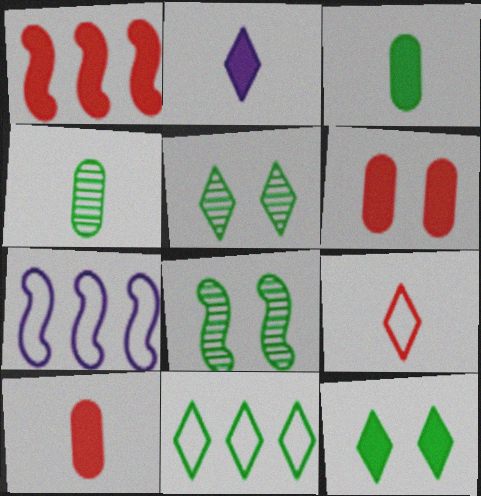[[3, 8, 11], 
[5, 7, 10]]